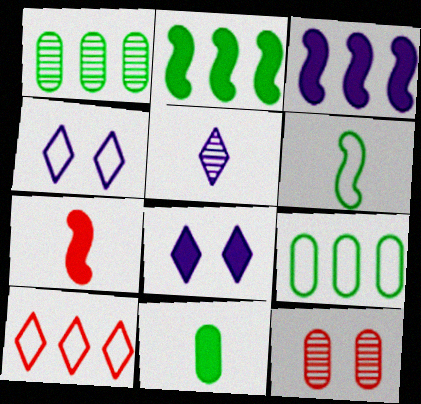[[1, 3, 10], 
[1, 4, 7], 
[7, 10, 12]]